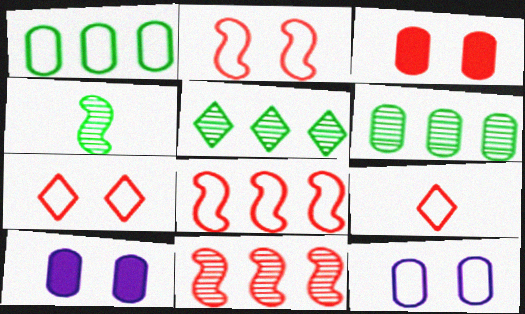[[3, 9, 11]]